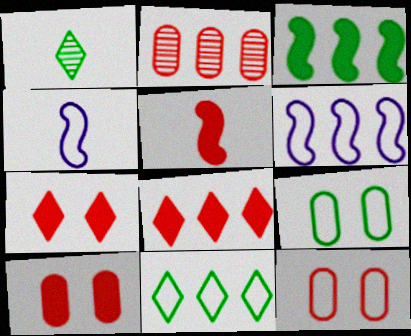[[1, 3, 9], 
[1, 6, 10], 
[4, 11, 12], 
[5, 8, 10]]